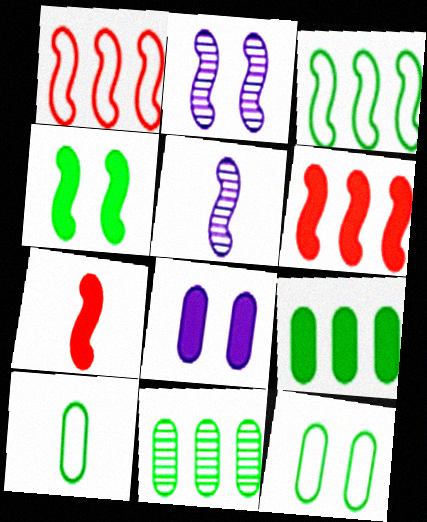[[1, 4, 5], 
[2, 3, 7]]